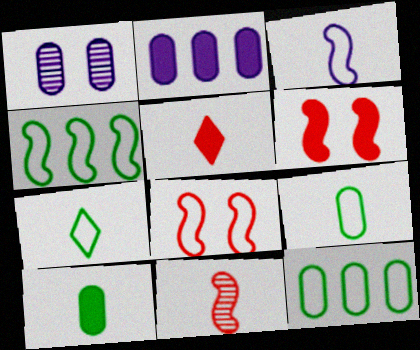[[1, 4, 5], 
[3, 4, 8]]